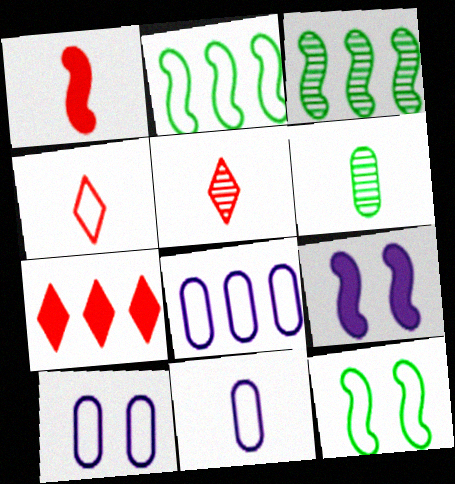[[2, 4, 10], 
[3, 7, 8], 
[4, 8, 12], 
[8, 10, 11]]